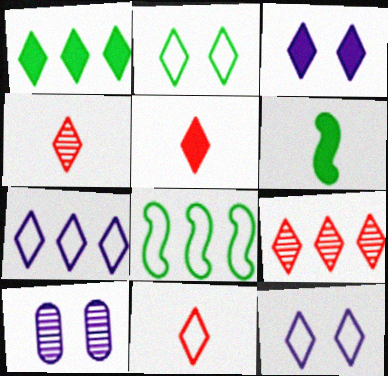[[1, 3, 5], 
[1, 4, 12], 
[1, 7, 9], 
[2, 7, 11], 
[4, 5, 11], 
[5, 8, 10]]